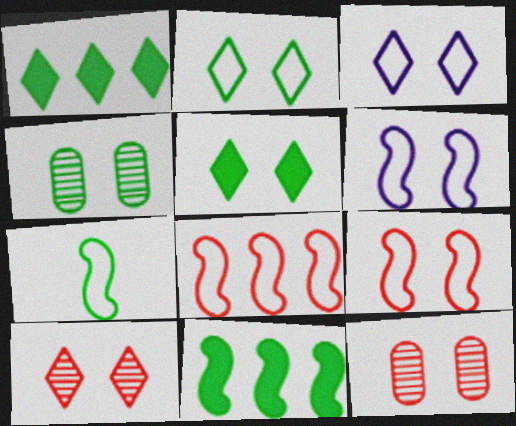[[1, 4, 7], 
[3, 5, 10], 
[5, 6, 12], 
[6, 7, 8]]